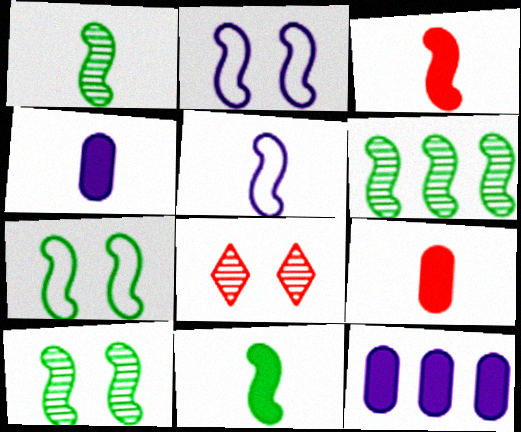[[1, 3, 5], 
[1, 6, 10], 
[2, 3, 6], 
[6, 7, 11]]